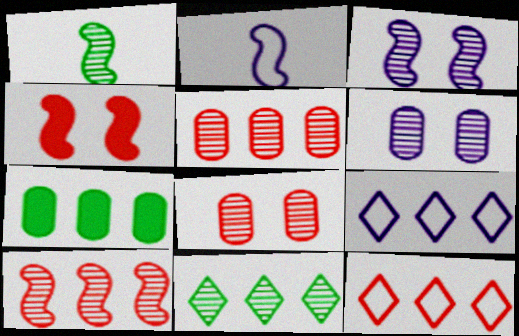[[1, 3, 10], 
[7, 9, 10]]